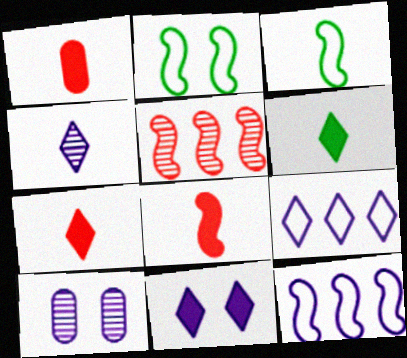[[1, 3, 4], 
[1, 7, 8], 
[4, 9, 11]]